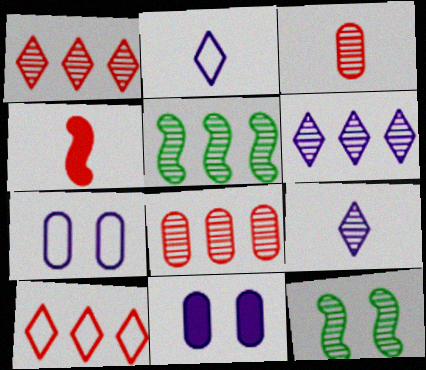[[3, 6, 12], 
[5, 6, 8], 
[8, 9, 12]]